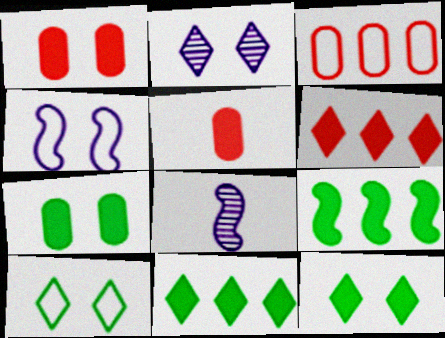[[3, 8, 12]]